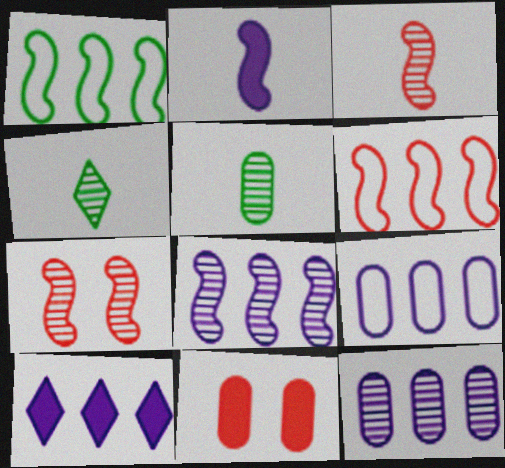[[1, 2, 7], 
[4, 7, 12], 
[5, 9, 11], 
[8, 9, 10]]